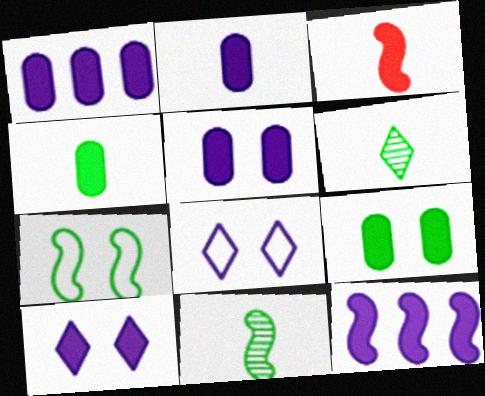[[1, 2, 5], 
[2, 10, 12]]